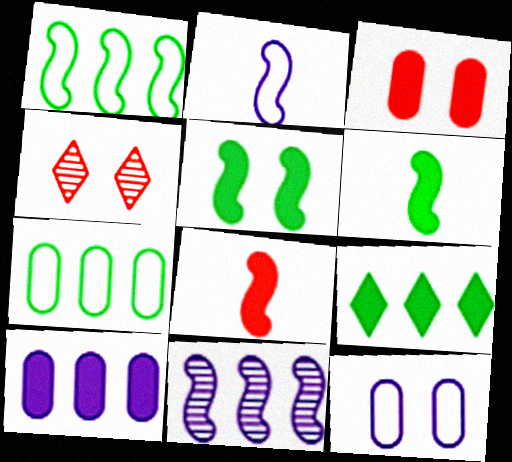[[4, 5, 12]]